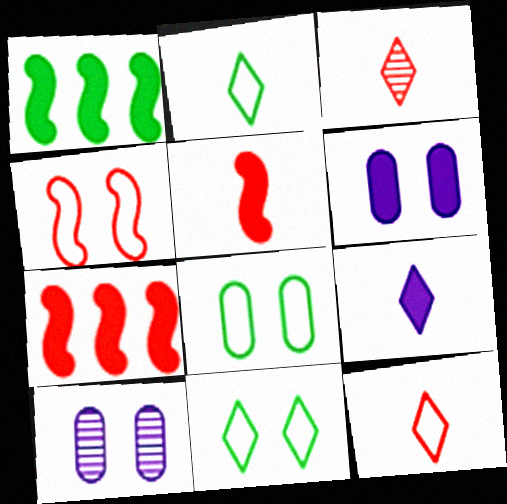[[1, 10, 12], 
[2, 3, 9], 
[2, 7, 10]]